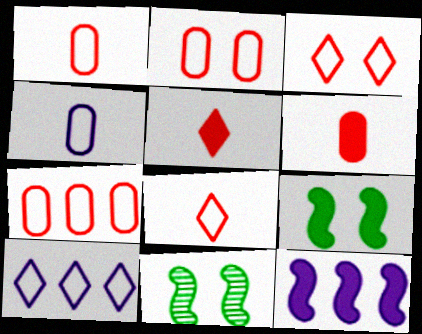[[1, 2, 7], 
[6, 10, 11]]